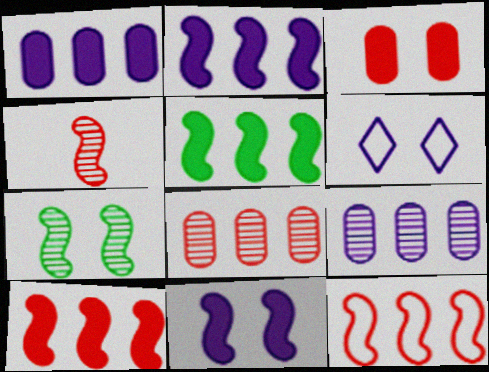[[2, 5, 10], 
[3, 6, 7]]